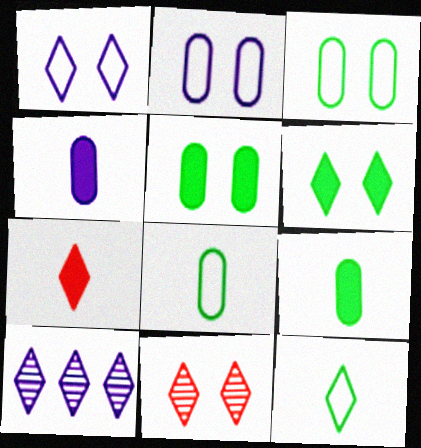[[1, 6, 11]]